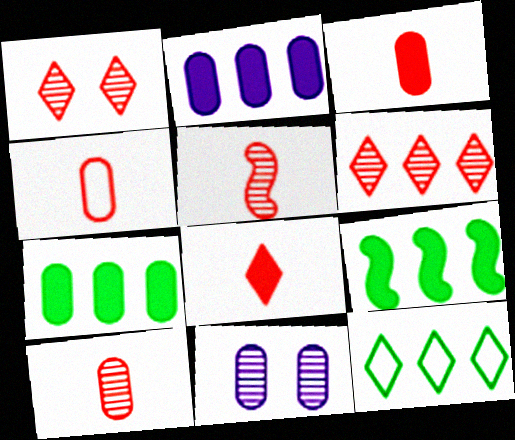[[3, 4, 10], 
[4, 5, 8], 
[4, 7, 11]]